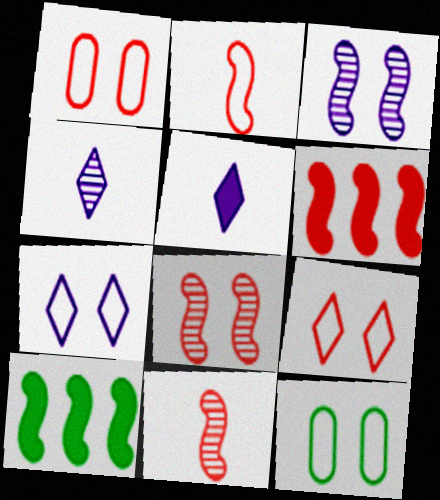[[1, 4, 10], 
[2, 3, 10], 
[2, 6, 8], 
[4, 6, 12]]